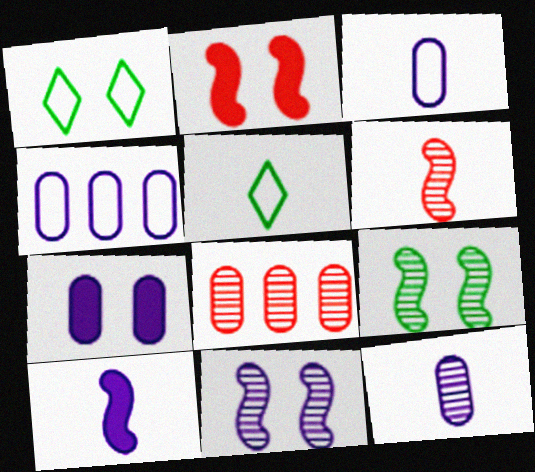[[1, 8, 10], 
[4, 7, 12]]